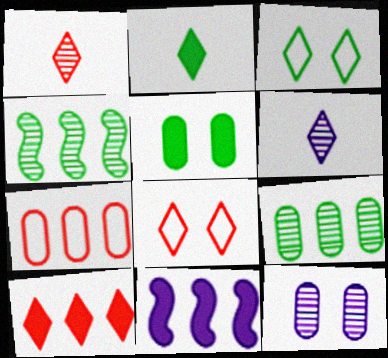[[1, 4, 12], 
[1, 8, 10], 
[3, 6, 10]]